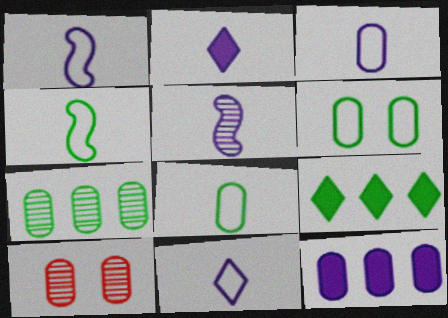[[1, 3, 11], 
[1, 9, 10], 
[2, 3, 5], 
[8, 10, 12]]